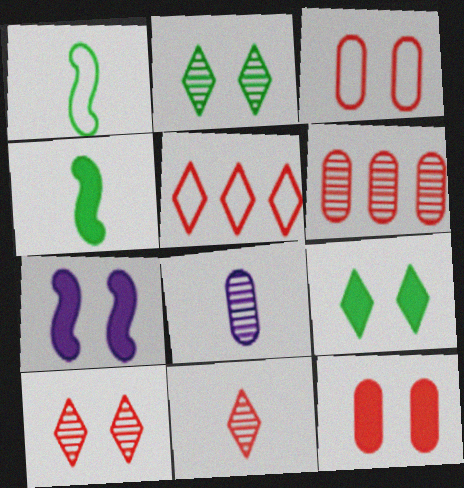[[2, 3, 7], 
[7, 9, 12]]